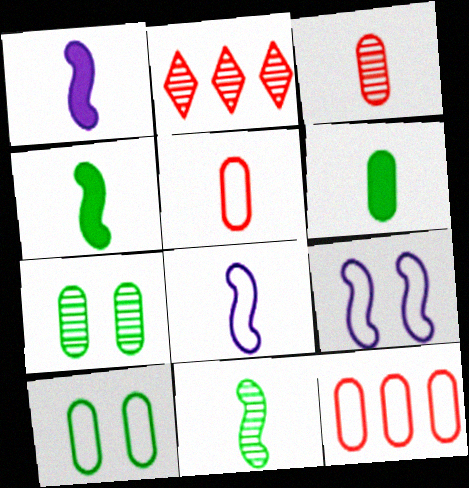[[1, 2, 10], 
[2, 6, 9]]